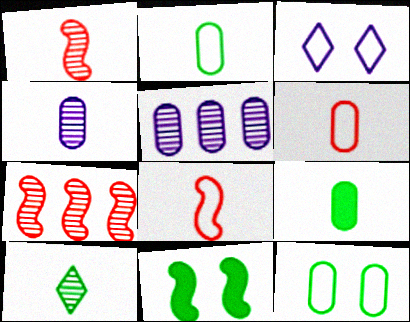[[1, 4, 10], 
[3, 7, 9], 
[4, 6, 9]]